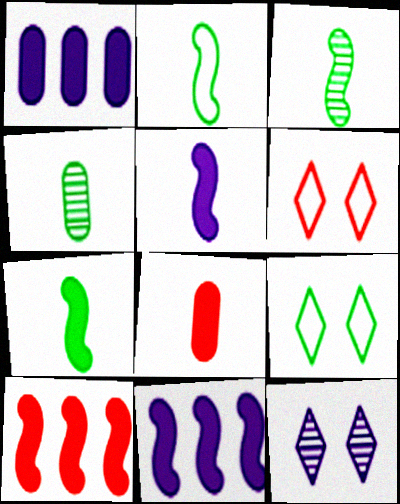[[1, 3, 6], 
[2, 3, 7], 
[4, 6, 11]]